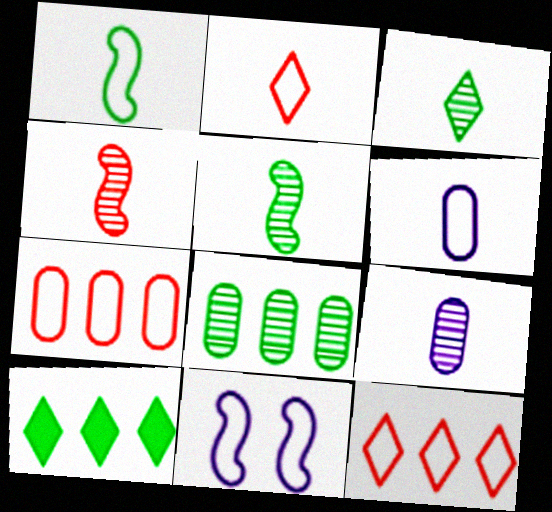[[1, 2, 6], 
[3, 4, 9]]